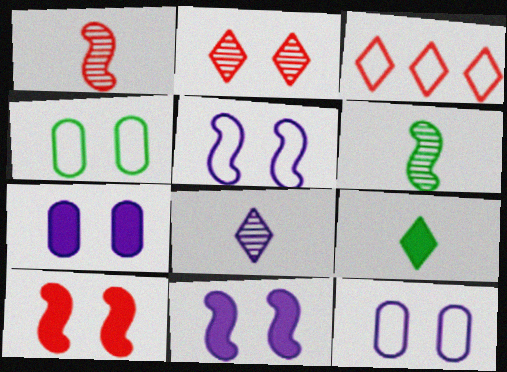[[2, 4, 11], 
[3, 6, 7]]